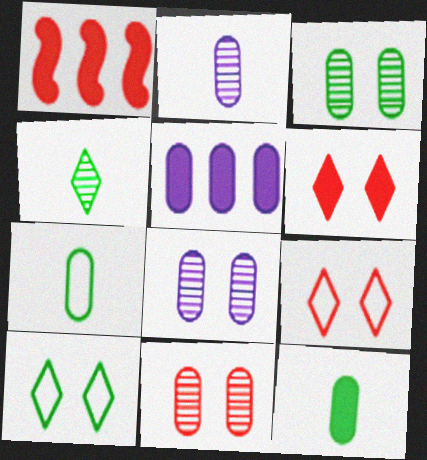[[1, 2, 10], 
[3, 8, 11], 
[5, 7, 11]]